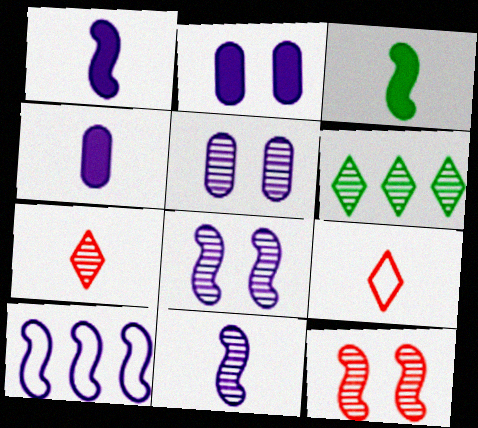[[1, 8, 10], 
[3, 10, 12]]